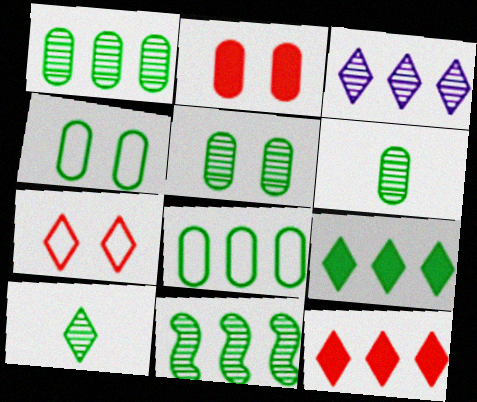[[1, 5, 6], 
[5, 10, 11], 
[8, 9, 11]]